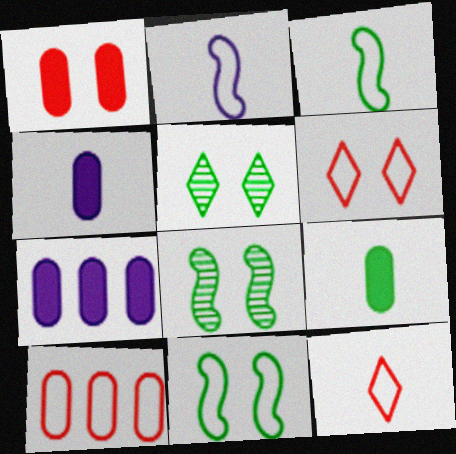[[1, 7, 9], 
[7, 8, 12]]